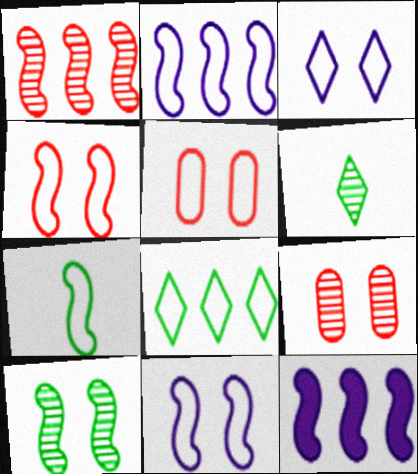[[2, 4, 7], 
[5, 6, 12]]